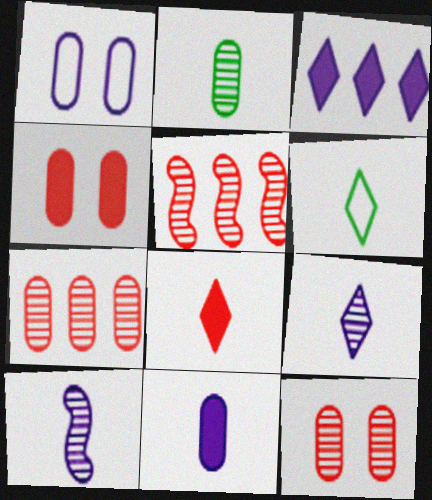[[1, 3, 10], 
[6, 8, 9]]